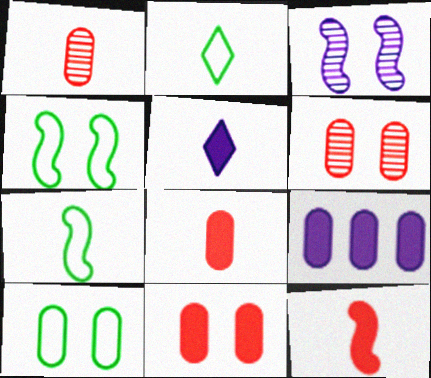[[1, 5, 7], 
[1, 9, 10]]